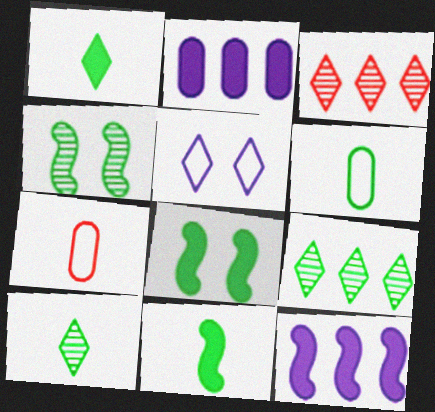[[1, 3, 5], 
[6, 8, 9], 
[6, 10, 11]]